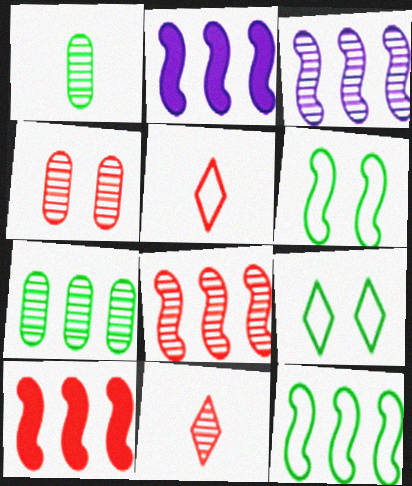[[2, 8, 12], 
[3, 10, 12], 
[4, 5, 10], 
[4, 8, 11]]